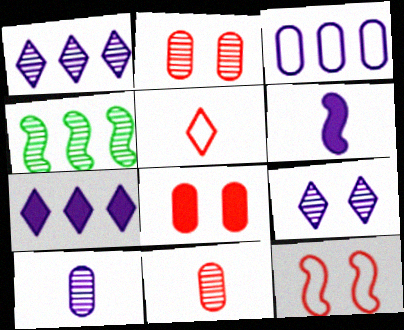[[3, 6, 9], 
[4, 6, 12], 
[4, 9, 11]]